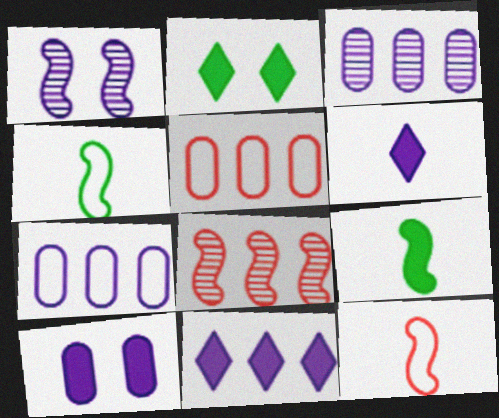[[1, 6, 7], 
[2, 3, 12]]